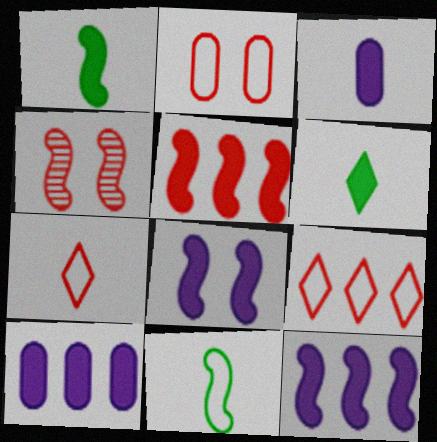[[1, 5, 8], 
[4, 11, 12]]